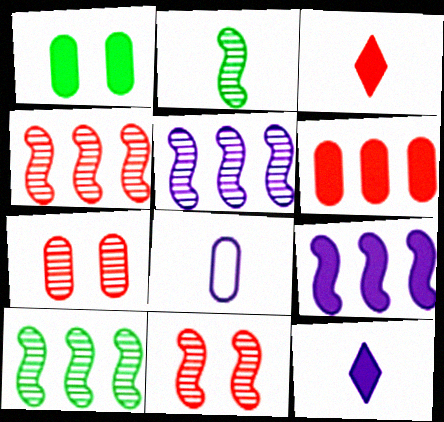[[1, 3, 9], 
[2, 3, 8], 
[2, 5, 11], 
[4, 5, 10]]